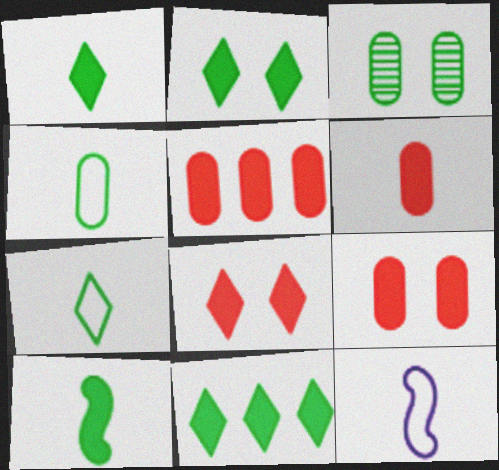[[1, 2, 11], 
[5, 6, 9]]